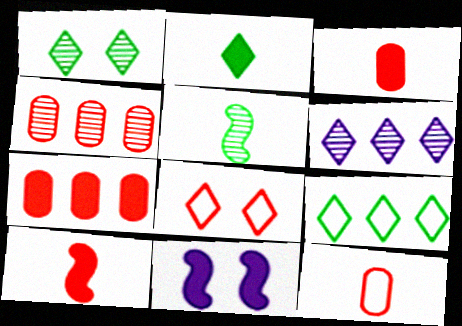[[1, 2, 9], 
[2, 6, 8], 
[2, 7, 11], 
[4, 8, 10]]